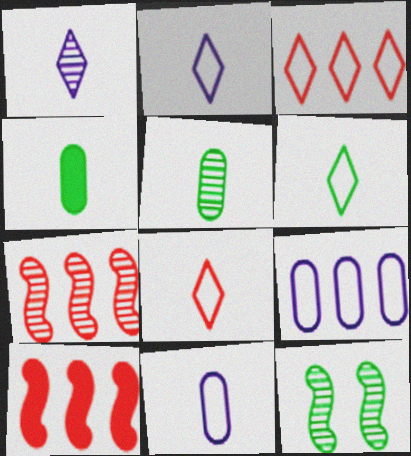[[2, 6, 8]]